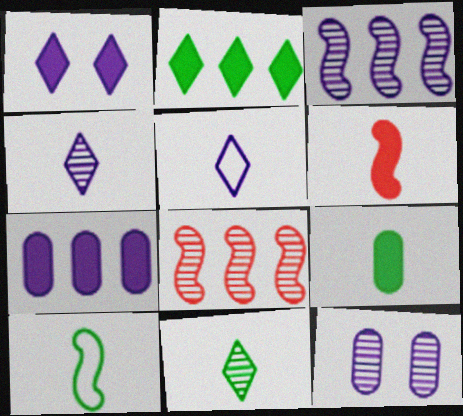[[3, 4, 12], 
[8, 11, 12], 
[9, 10, 11]]